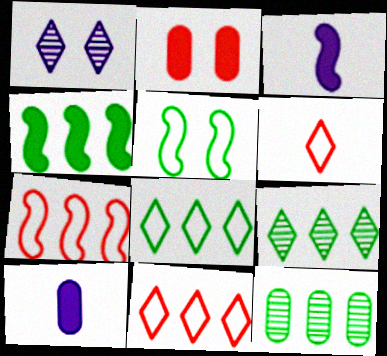[[1, 2, 5], 
[4, 8, 12]]